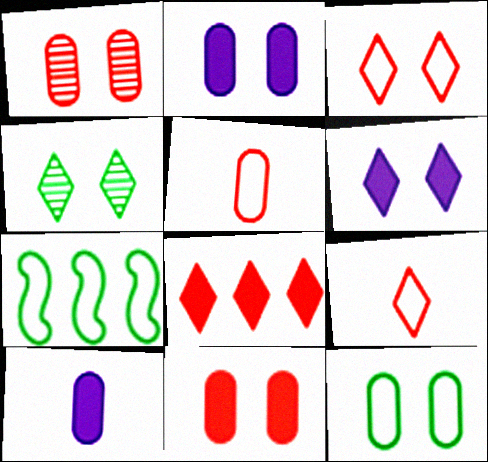[[1, 2, 12], 
[3, 4, 6]]